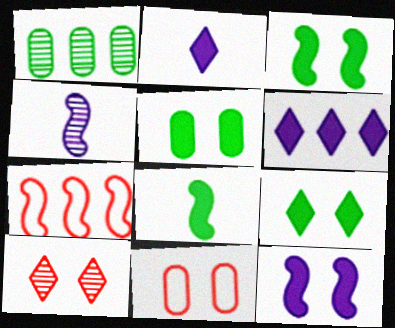[[1, 4, 10], 
[1, 6, 7], 
[3, 4, 7], 
[3, 5, 9]]